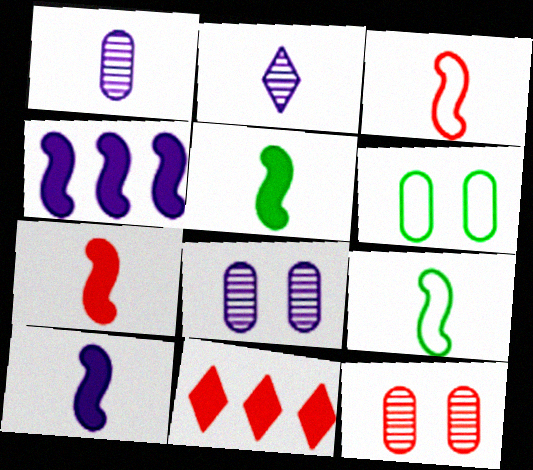[[3, 11, 12], 
[5, 7, 10], 
[8, 9, 11]]